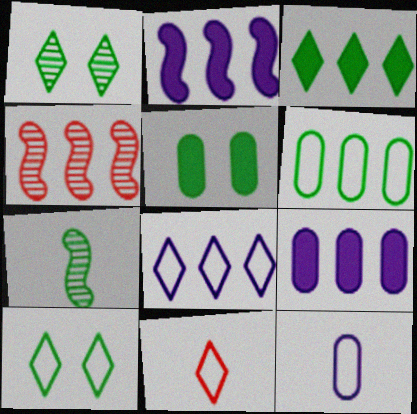[[8, 10, 11]]